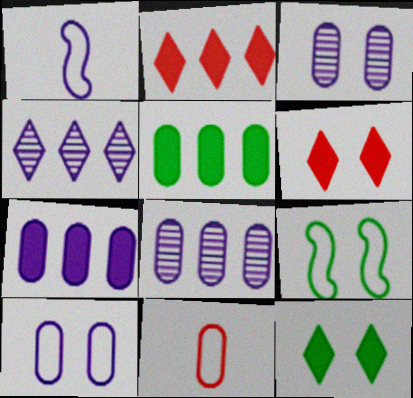[[3, 5, 11], 
[3, 6, 9]]